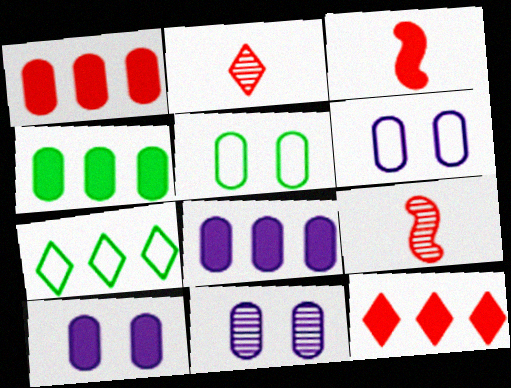[[1, 4, 8], 
[3, 7, 11], 
[6, 10, 11], 
[7, 9, 10]]